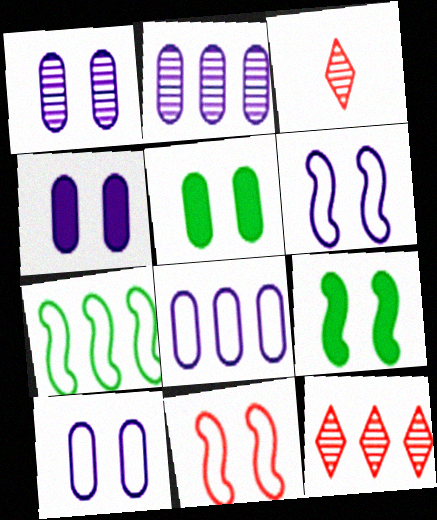[[1, 4, 10], 
[3, 4, 7], 
[3, 8, 9]]